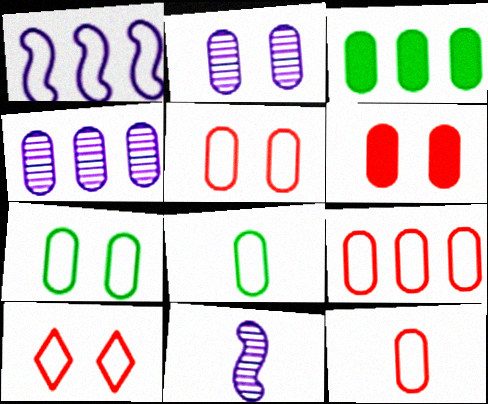[[1, 8, 10], 
[2, 3, 12], 
[2, 6, 7], 
[3, 4, 9], 
[3, 10, 11], 
[4, 6, 8], 
[5, 9, 12]]